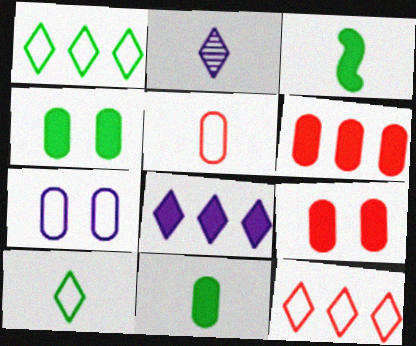[[2, 3, 5], 
[3, 8, 9]]